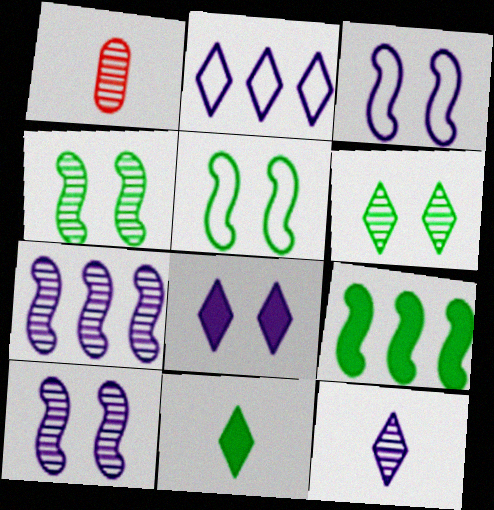[[1, 6, 7], 
[2, 8, 12]]